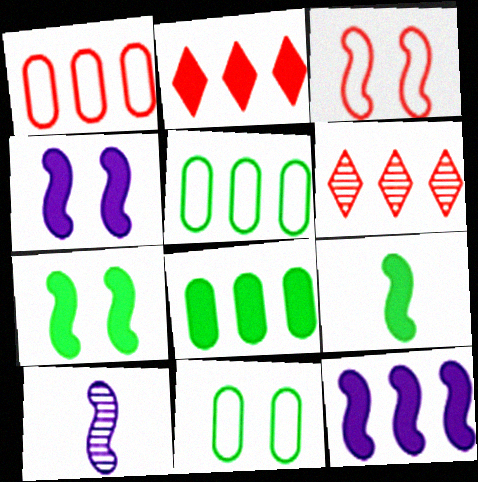[[2, 8, 12], 
[2, 10, 11], 
[5, 6, 12]]